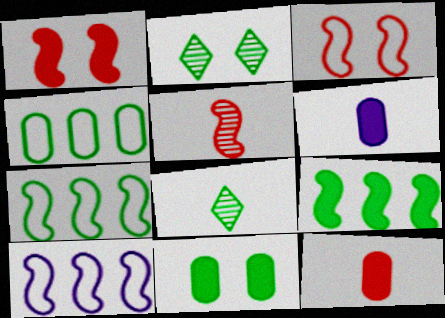[[2, 10, 12], 
[7, 8, 11]]